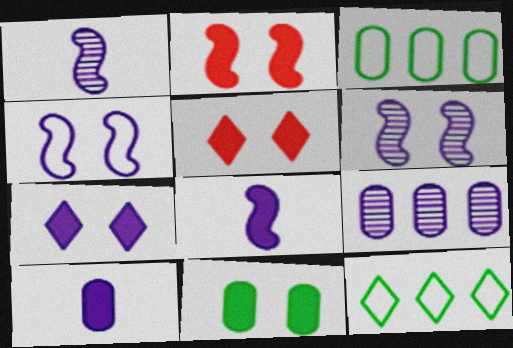[[1, 3, 5], 
[2, 7, 11]]